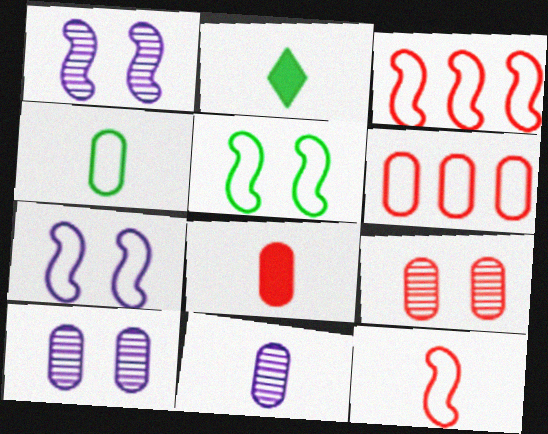[[1, 2, 6], 
[2, 3, 10], 
[2, 11, 12], 
[4, 8, 11], 
[6, 8, 9]]